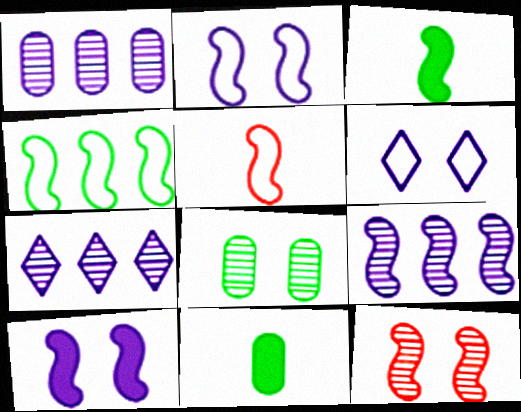[[1, 7, 9], 
[2, 4, 5]]